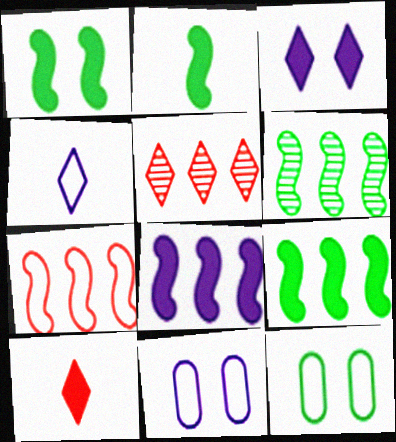[[1, 2, 9], 
[2, 5, 11], 
[4, 7, 12], 
[6, 7, 8], 
[6, 10, 11]]